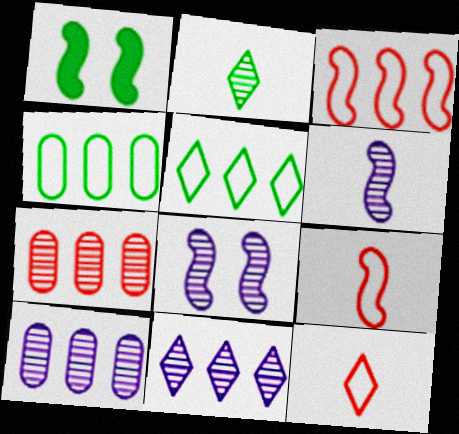[[1, 2, 4], 
[1, 3, 6], 
[1, 10, 12], 
[2, 7, 8]]